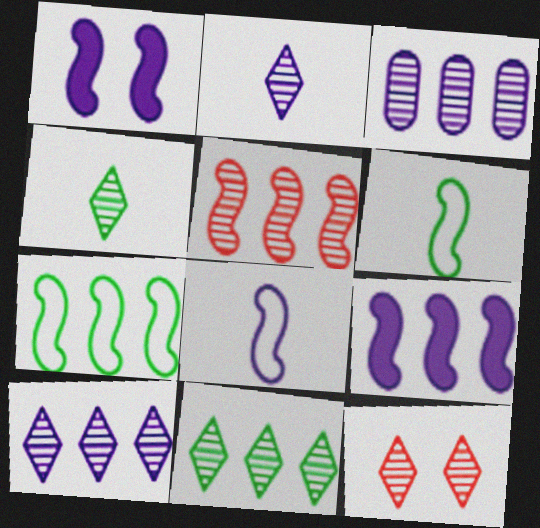[[1, 5, 6], 
[2, 11, 12], 
[3, 5, 11], 
[4, 10, 12], 
[5, 7, 9]]